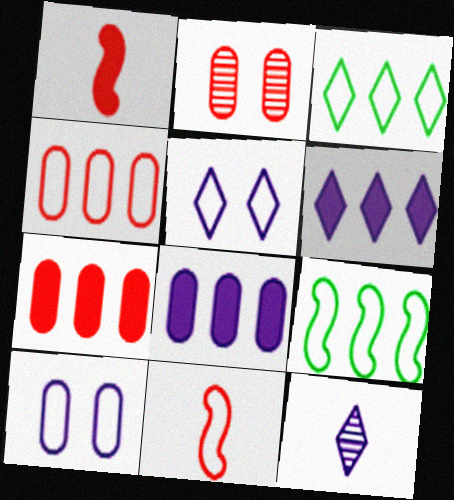[[3, 10, 11], 
[5, 6, 12]]